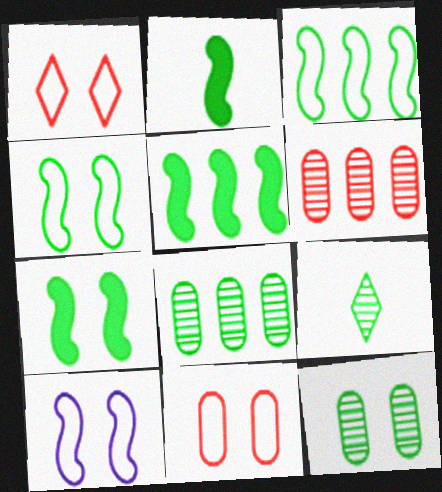[[2, 5, 7]]